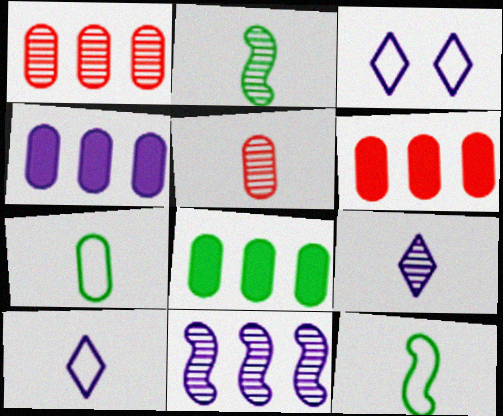[[2, 3, 6], 
[2, 5, 9], 
[4, 6, 8]]